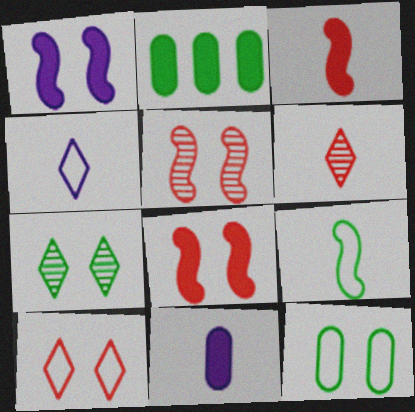[[2, 4, 5], 
[2, 7, 9], 
[6, 9, 11]]